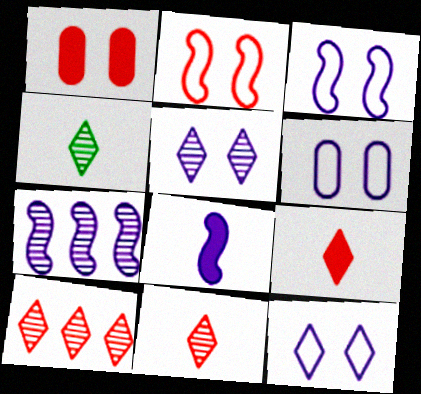[[3, 6, 12], 
[3, 7, 8], 
[4, 5, 10]]